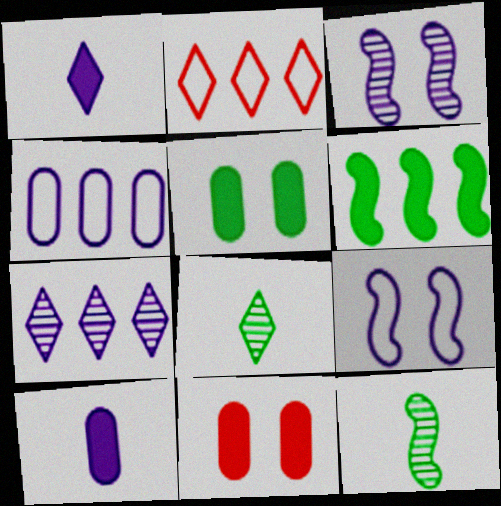[[1, 3, 4], 
[1, 6, 11], 
[7, 9, 10]]